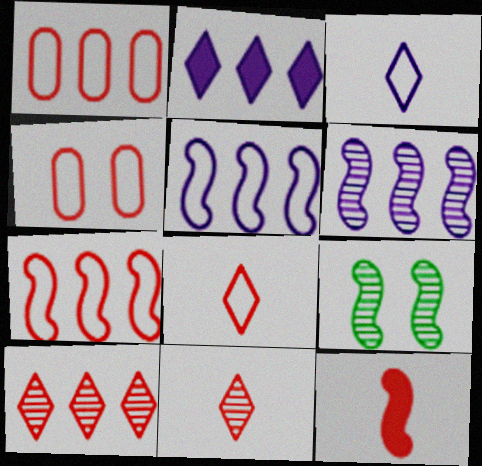[[4, 7, 8], 
[4, 10, 12], 
[5, 9, 12]]